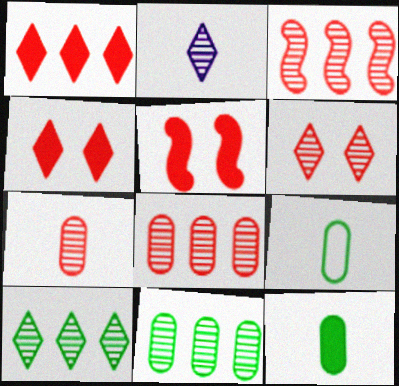[[2, 6, 10], 
[3, 6, 7]]